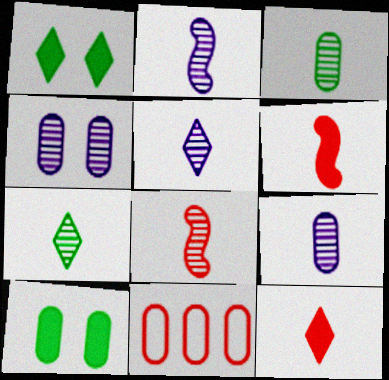[[1, 2, 11], 
[2, 5, 9], 
[3, 5, 8], 
[7, 8, 9], 
[9, 10, 11]]